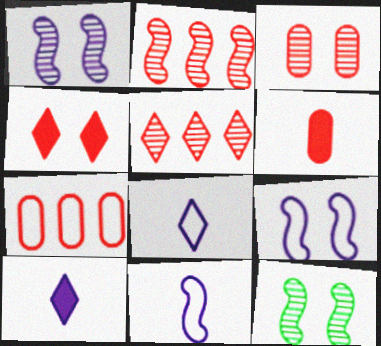[[3, 6, 7], 
[7, 10, 12]]